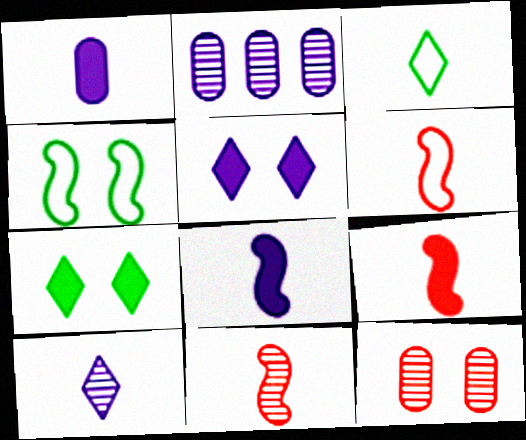[[1, 3, 11], 
[2, 6, 7], 
[4, 5, 12], 
[6, 9, 11]]